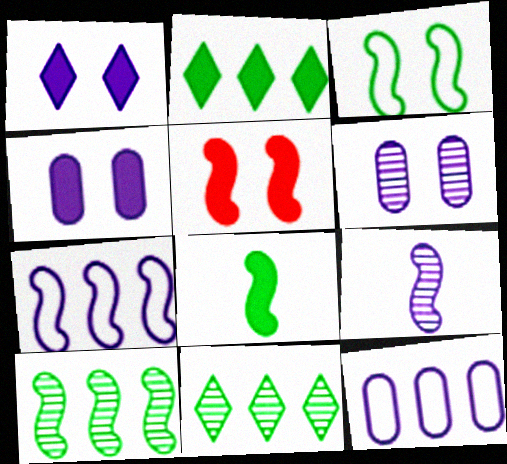[[1, 9, 12], 
[3, 8, 10]]